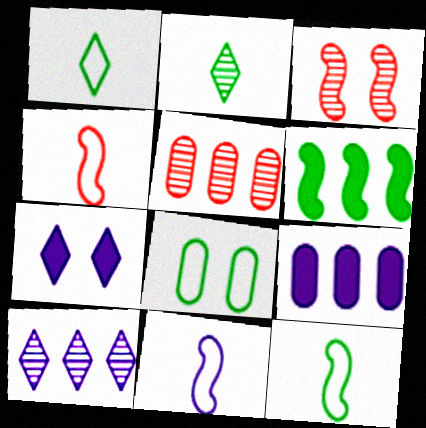[[1, 3, 9], 
[2, 6, 8], 
[3, 6, 11], 
[3, 7, 8], 
[4, 11, 12], 
[5, 7, 12]]